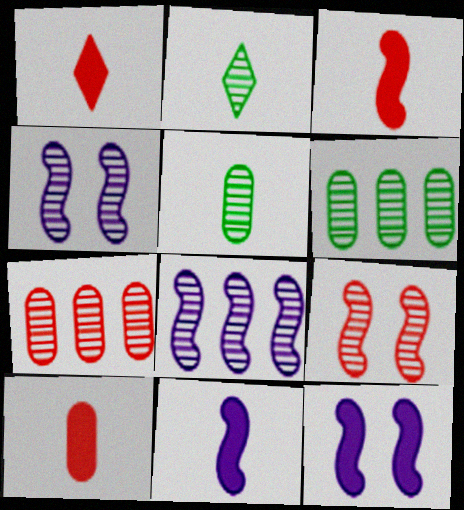[[1, 3, 10], 
[2, 4, 7]]